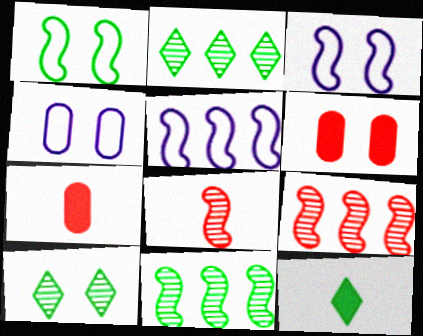[[2, 3, 7], 
[3, 6, 10], 
[4, 9, 12], 
[5, 7, 10]]